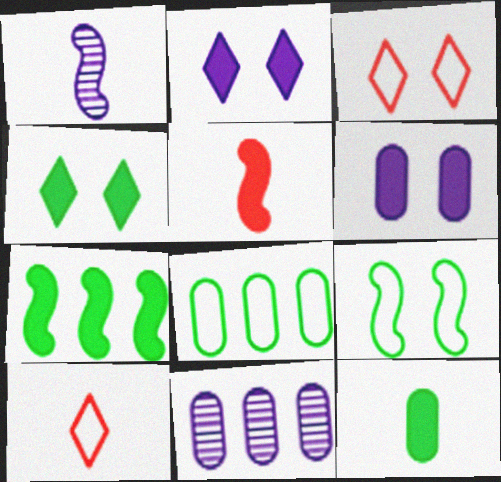[[1, 10, 12], 
[4, 7, 12]]